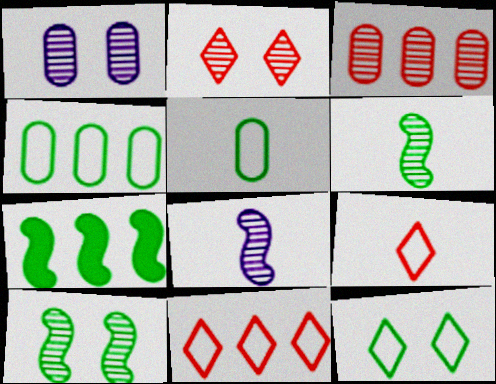[[1, 2, 10], 
[1, 7, 9]]